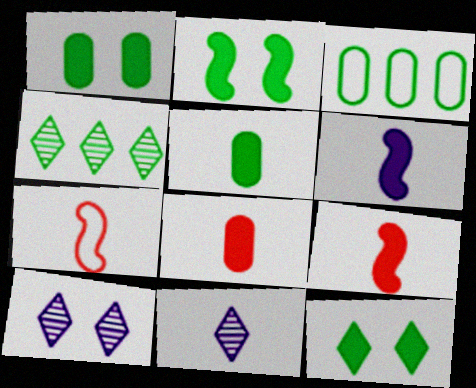[[1, 2, 12], 
[3, 9, 10], 
[5, 7, 11]]